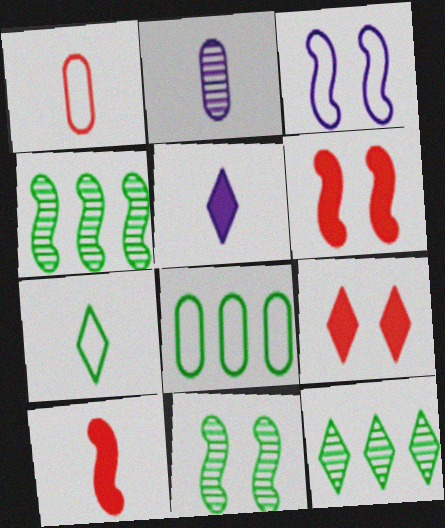[[2, 7, 10], 
[3, 4, 10], 
[3, 6, 11]]